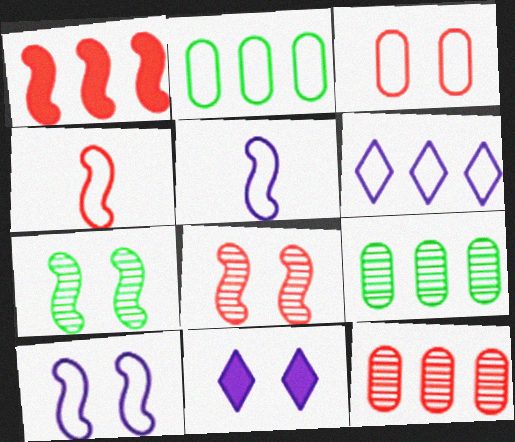[[1, 4, 8], 
[1, 5, 7], 
[1, 6, 9], 
[3, 7, 11], 
[4, 9, 11]]